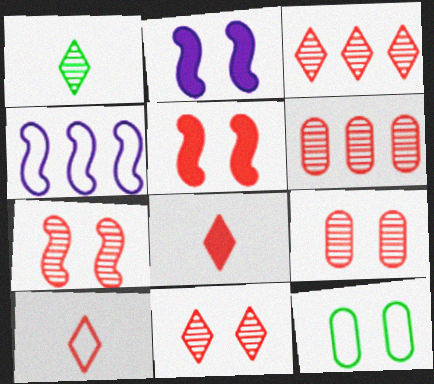[[2, 11, 12], 
[4, 10, 12], 
[5, 6, 10], 
[7, 9, 11]]